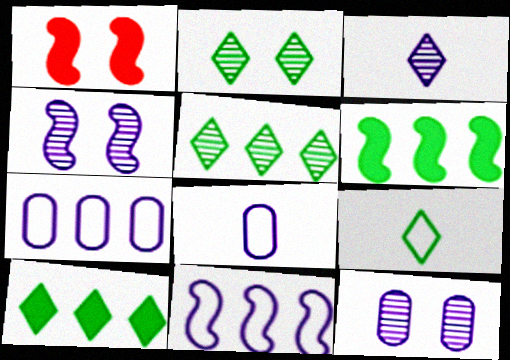[[1, 5, 8], 
[2, 9, 10]]